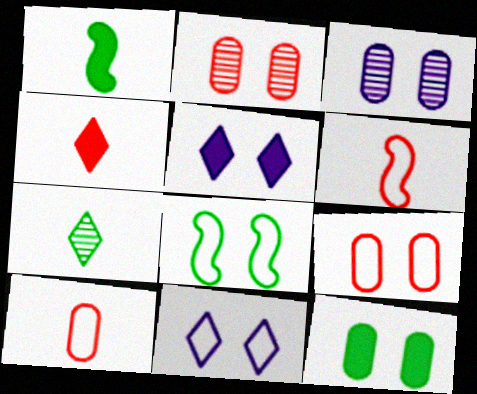[[2, 5, 8], 
[3, 9, 12], 
[8, 9, 11]]